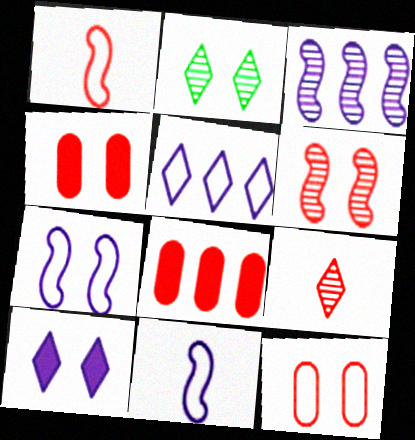[[2, 4, 7], 
[2, 8, 11]]